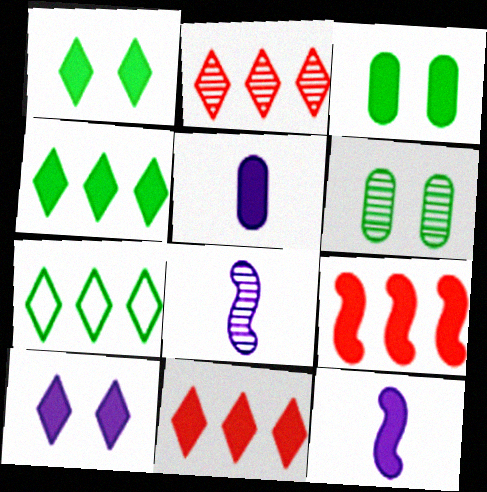[[1, 5, 9], 
[2, 6, 8], 
[3, 11, 12]]